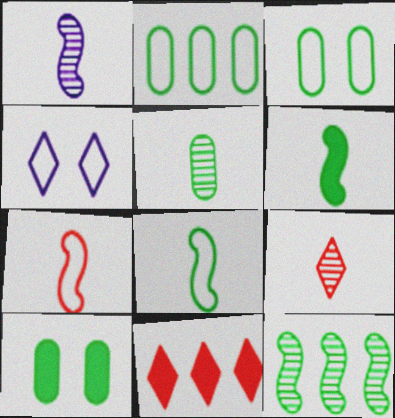[[1, 3, 11], 
[1, 5, 9], 
[1, 6, 7], 
[2, 4, 7], 
[2, 5, 10]]